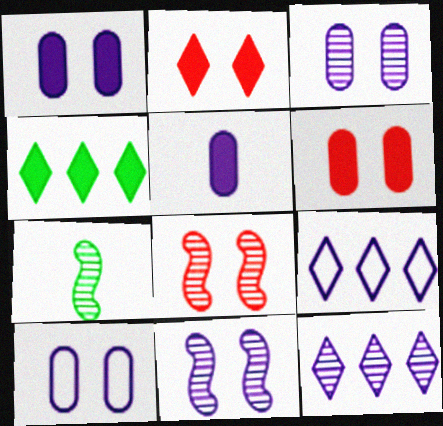[[1, 3, 10], 
[5, 9, 11], 
[6, 7, 9]]